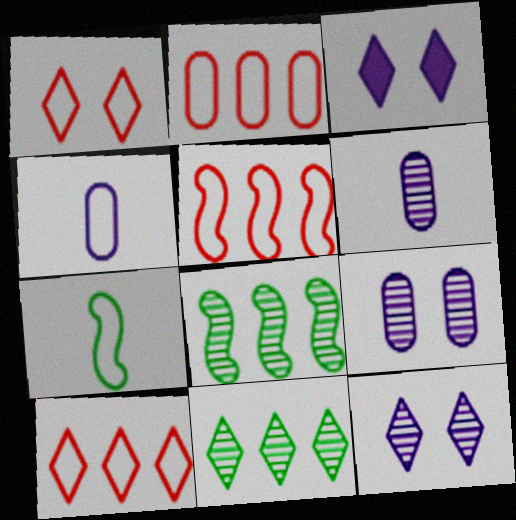[[2, 5, 10]]